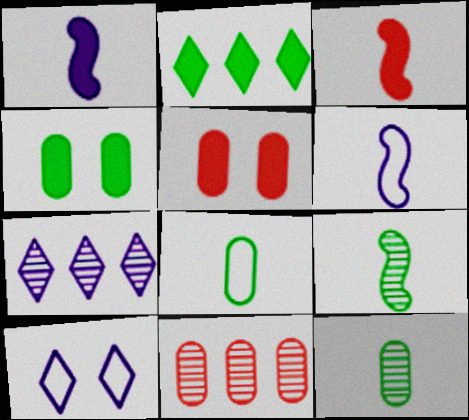[[1, 2, 5], 
[3, 6, 9]]